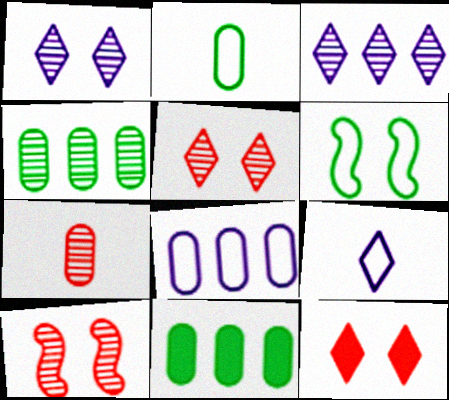[[9, 10, 11]]